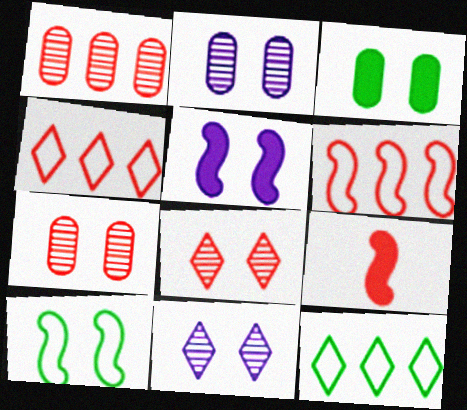[[2, 9, 12], 
[4, 7, 9]]